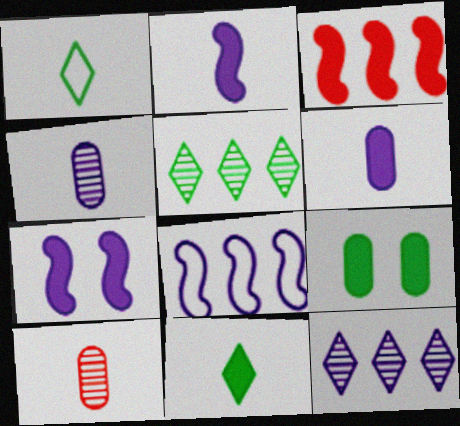[[1, 2, 10]]